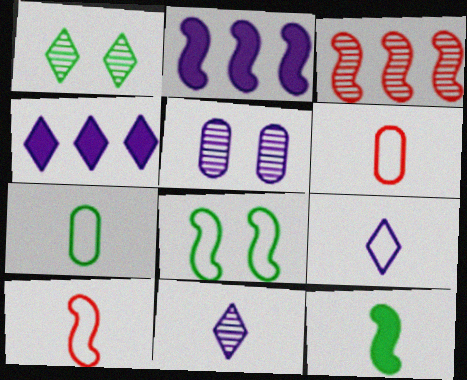[[1, 2, 6], 
[2, 5, 9], 
[6, 11, 12], 
[7, 9, 10]]